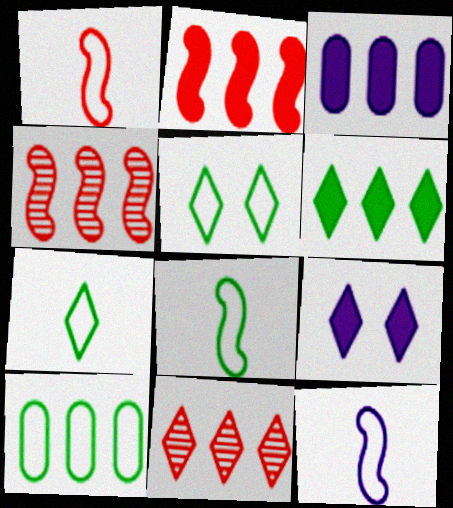[[1, 8, 12], 
[2, 3, 6], 
[5, 8, 10], 
[7, 9, 11]]